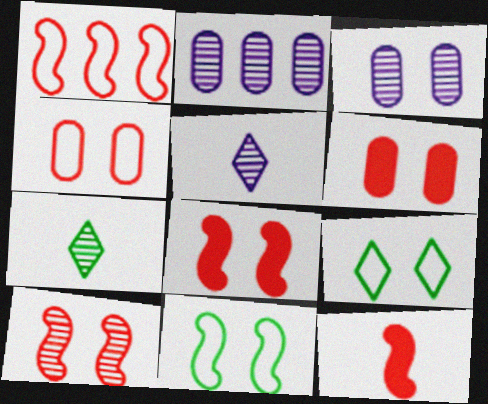[[1, 10, 12], 
[2, 7, 10], 
[2, 9, 12], 
[3, 8, 9]]